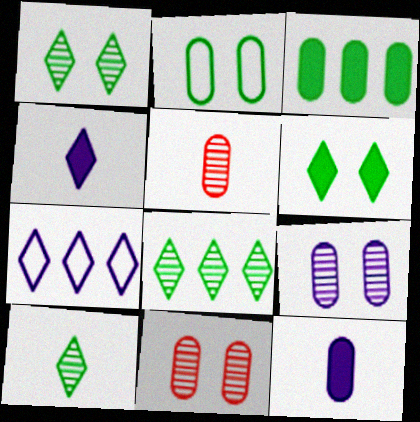[[1, 8, 10]]